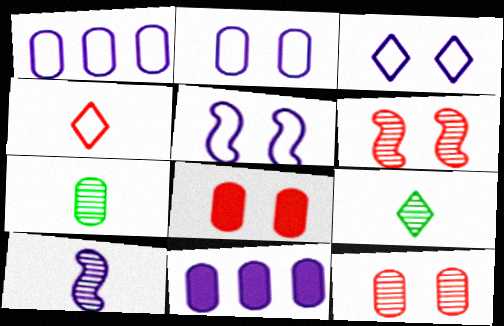[[1, 7, 8], 
[2, 3, 5], 
[3, 10, 11]]